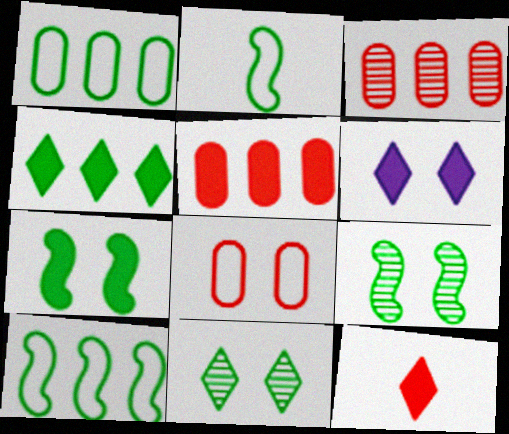[[2, 3, 6], 
[4, 6, 12], 
[6, 8, 9]]